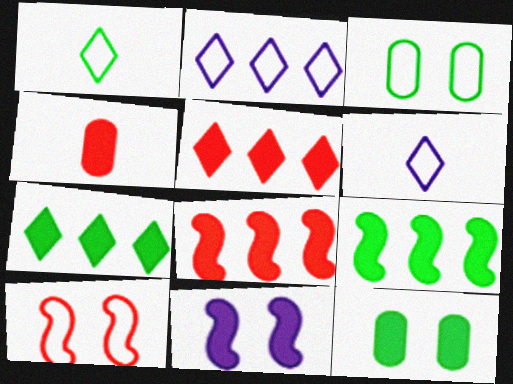[[4, 7, 11]]